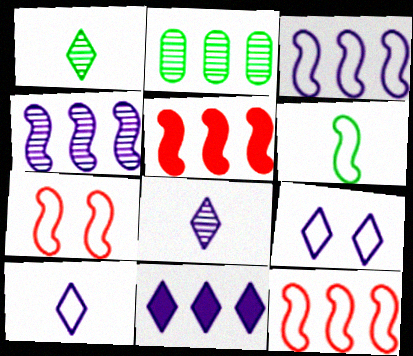[[2, 11, 12], 
[3, 6, 7], 
[8, 9, 11]]